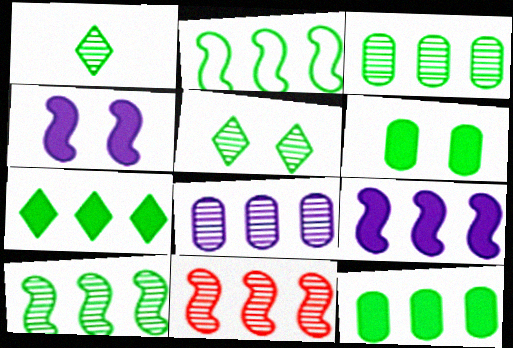[[1, 2, 6], 
[2, 3, 7], 
[2, 9, 11]]